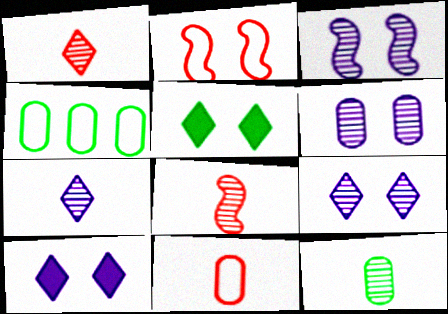[[2, 5, 6], 
[3, 6, 9], 
[4, 8, 10], 
[7, 8, 12]]